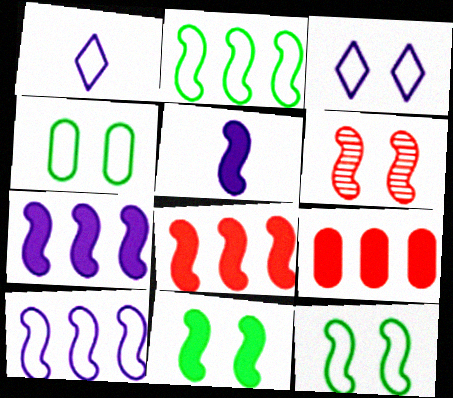[[2, 5, 6], 
[5, 8, 11]]